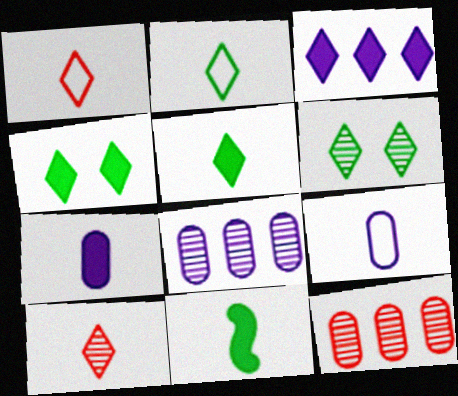[[1, 3, 6], 
[9, 10, 11]]